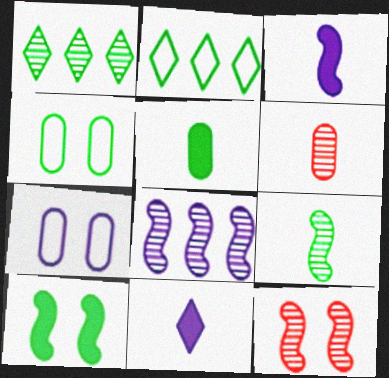[[7, 8, 11], 
[8, 9, 12]]